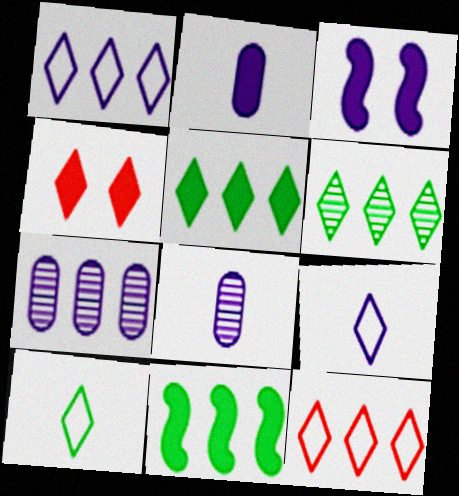[[1, 3, 8], 
[2, 4, 11], 
[3, 7, 9], 
[4, 6, 9], 
[7, 11, 12]]